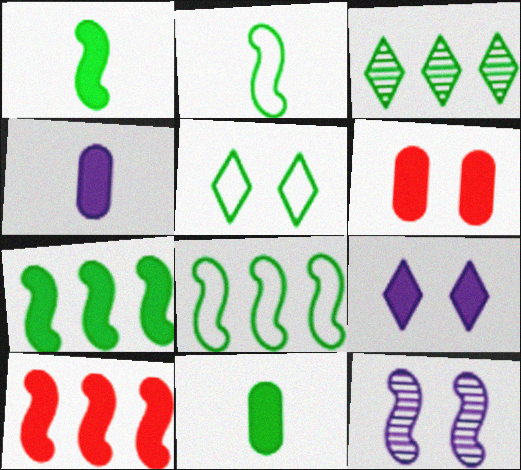[[2, 10, 12], 
[5, 6, 12], 
[9, 10, 11]]